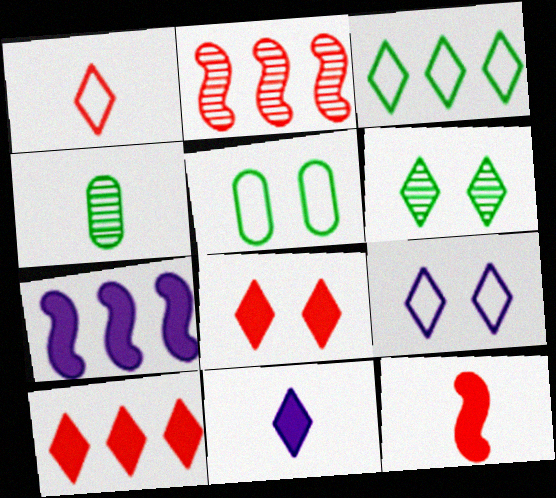[[1, 3, 9], 
[2, 5, 11], 
[6, 8, 9]]